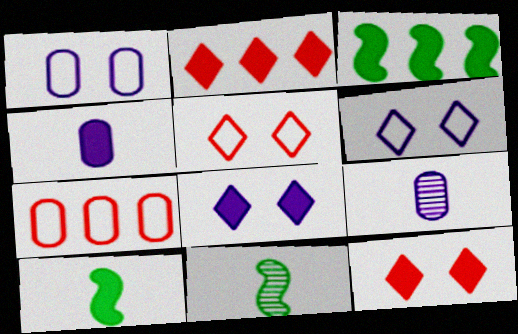[[1, 2, 11], 
[3, 4, 12], 
[3, 5, 9], 
[7, 8, 11]]